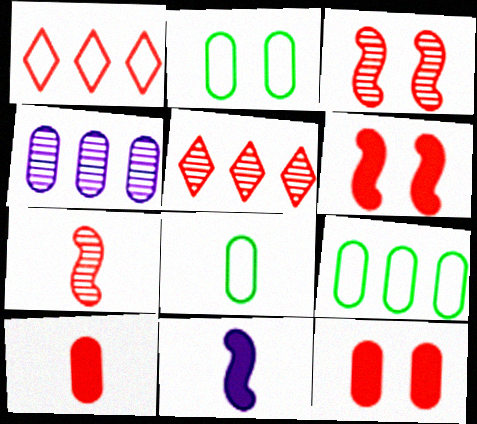[[1, 3, 10], 
[1, 7, 12], 
[2, 4, 10], 
[2, 5, 11], 
[2, 8, 9], 
[4, 8, 12]]